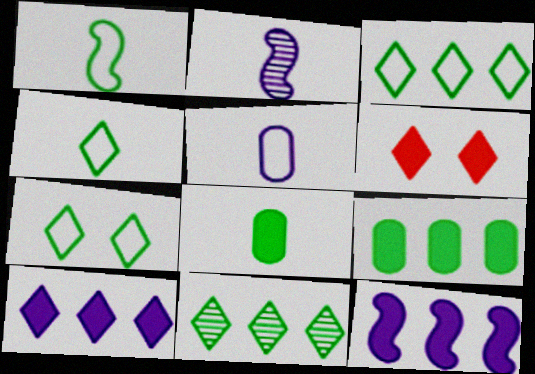[[3, 4, 7], 
[6, 8, 12]]